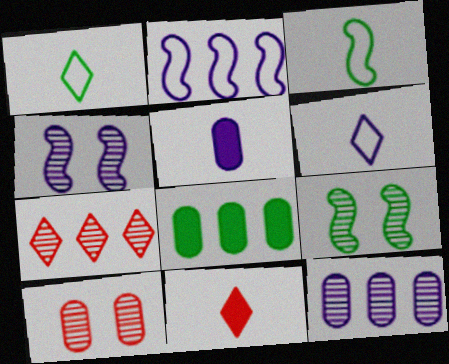[[1, 8, 9], 
[2, 7, 8]]